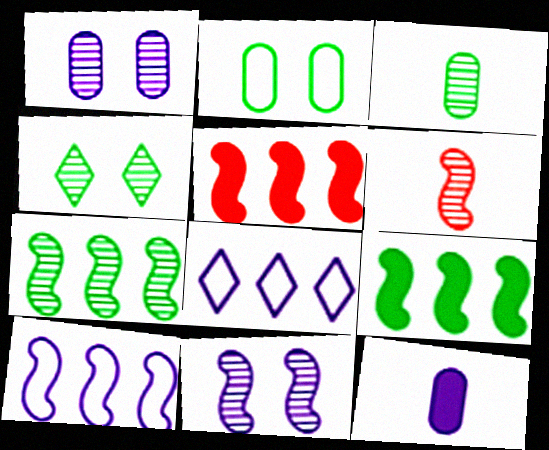[[3, 4, 7], 
[5, 7, 10], 
[6, 7, 11], 
[8, 11, 12]]